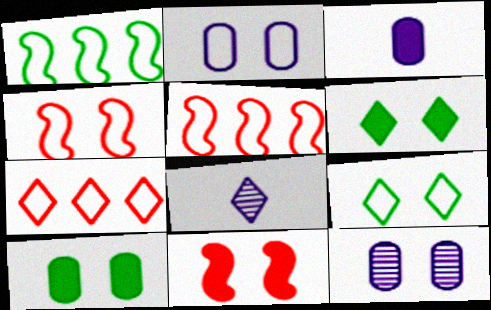[[2, 4, 9], 
[4, 6, 12], 
[5, 8, 10], 
[6, 7, 8], 
[9, 11, 12]]